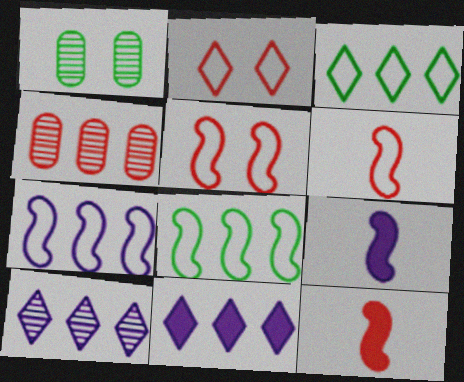[[1, 6, 11], 
[2, 4, 12], 
[4, 8, 11]]